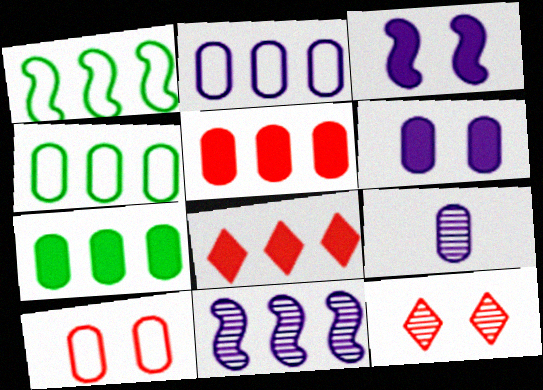[[2, 6, 9], 
[4, 8, 11], 
[7, 9, 10]]